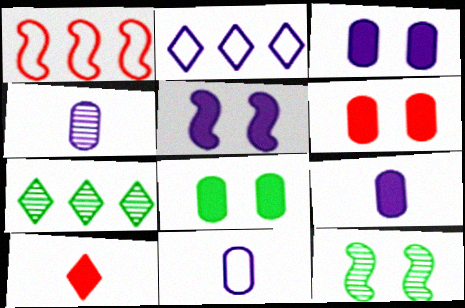[[2, 4, 5], 
[3, 6, 8], 
[4, 9, 11]]